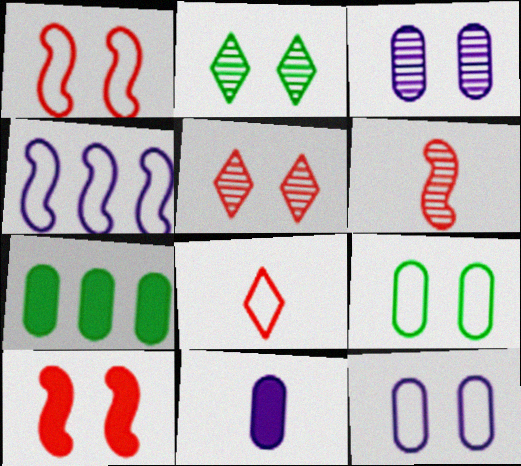[[2, 10, 12], 
[4, 8, 9]]